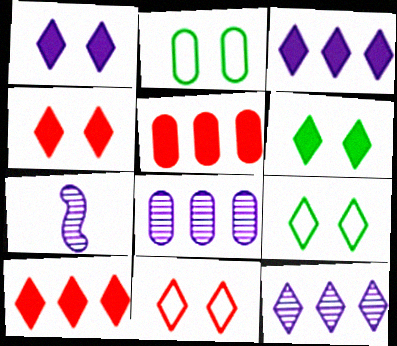[[1, 4, 6], 
[2, 7, 10], 
[5, 7, 9]]